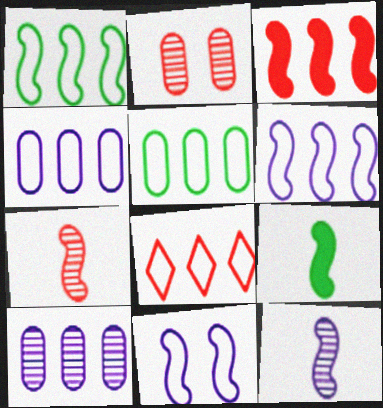[[1, 4, 8], 
[5, 6, 8]]